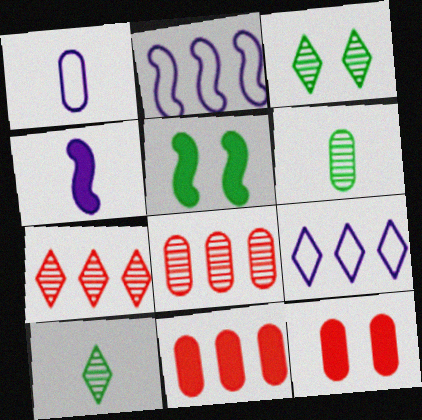[[1, 5, 7], 
[2, 10, 12]]